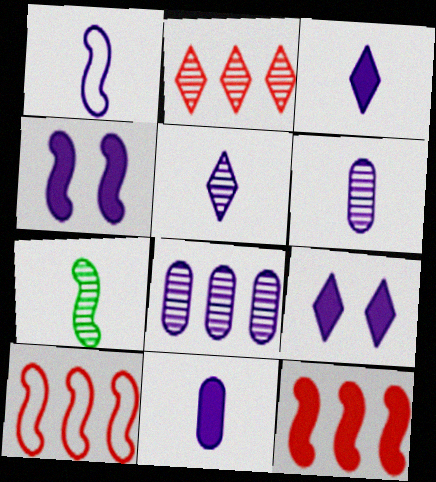[[1, 3, 6], 
[1, 5, 11], 
[1, 8, 9], 
[4, 7, 10]]